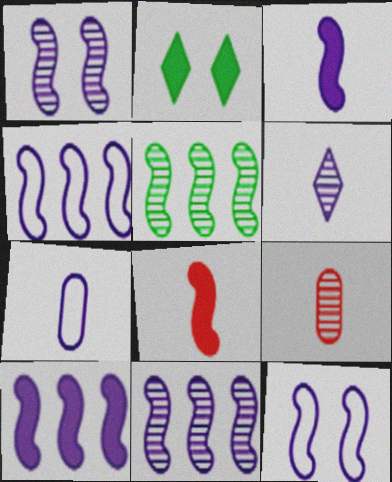[[1, 3, 4], 
[2, 4, 9], 
[3, 6, 7], 
[3, 11, 12], 
[4, 10, 11], 
[5, 8, 12]]